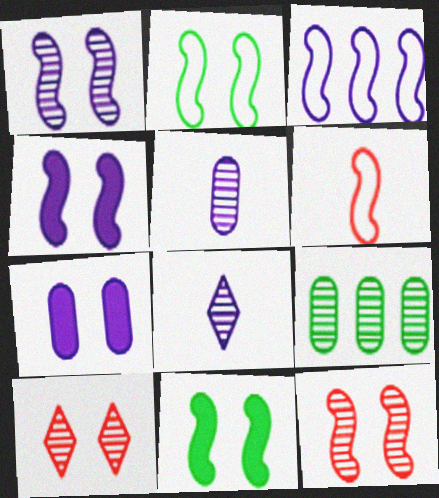[[2, 3, 6], 
[2, 4, 12], 
[2, 7, 10], 
[3, 7, 8], 
[8, 9, 12]]